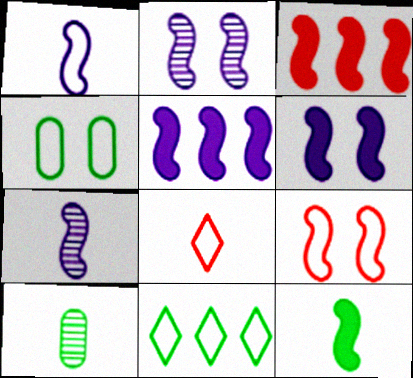[[1, 2, 5], 
[3, 6, 12]]